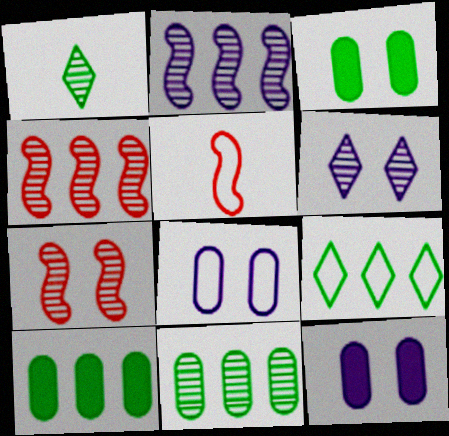[[5, 6, 10], 
[5, 8, 9]]